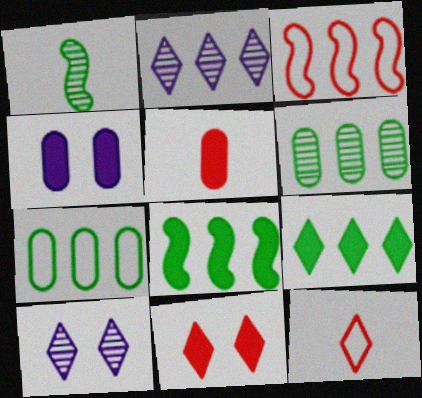[[9, 10, 12]]